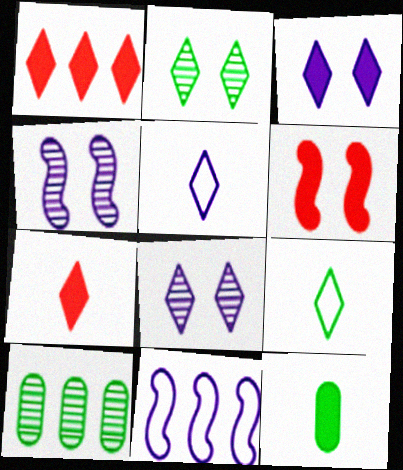[[1, 2, 5], 
[1, 8, 9], 
[1, 10, 11], 
[5, 6, 10]]